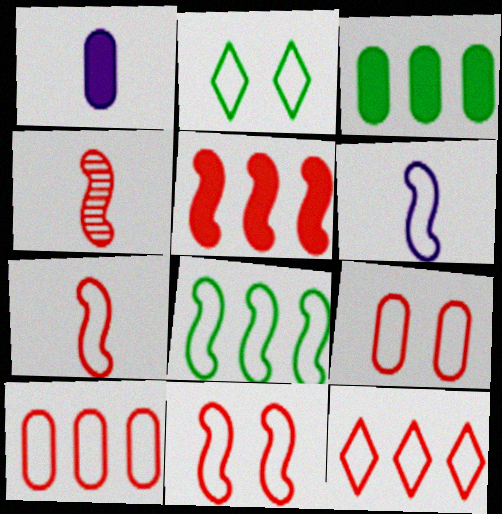[[2, 6, 10], 
[4, 5, 11], 
[6, 8, 11], 
[7, 9, 12]]